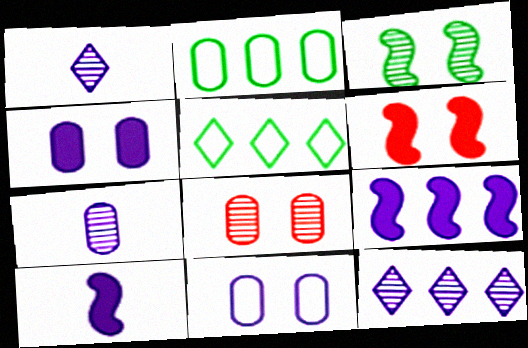[[1, 2, 6], 
[1, 9, 11], 
[5, 6, 7], 
[5, 8, 10], 
[10, 11, 12]]